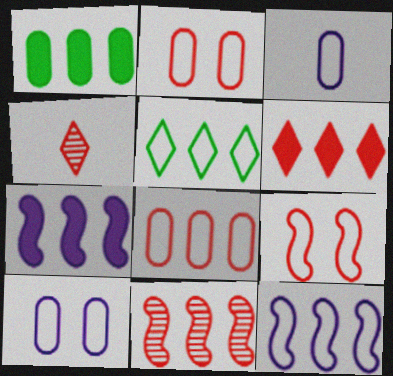[[1, 6, 7], 
[3, 5, 9], 
[5, 8, 12], 
[6, 8, 11]]